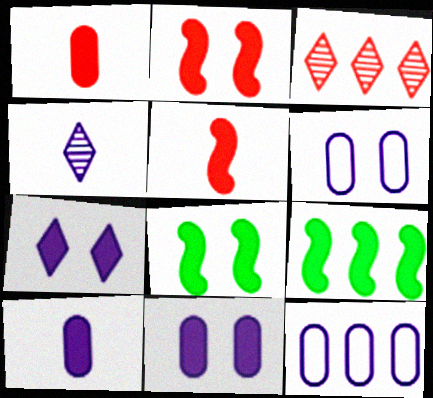[[1, 7, 9], 
[3, 9, 12]]